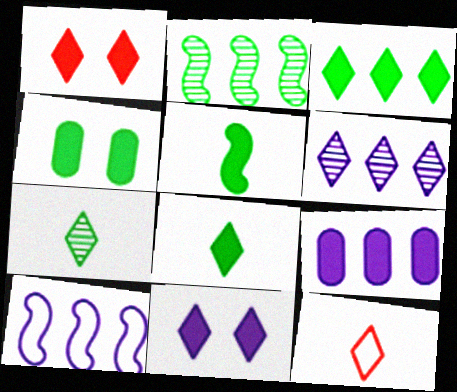[[1, 5, 9], 
[3, 4, 5], 
[6, 9, 10]]